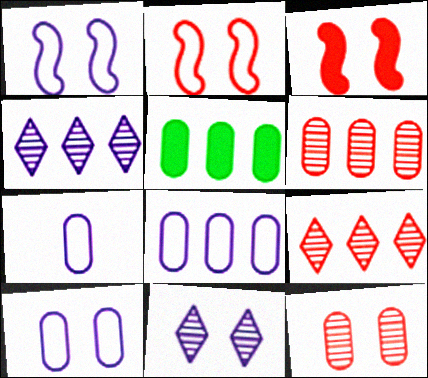[[5, 6, 8], 
[5, 7, 12], 
[7, 8, 10]]